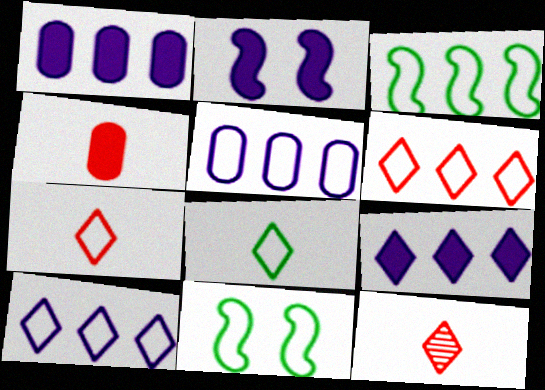[[1, 11, 12], 
[3, 5, 6], 
[5, 7, 11]]